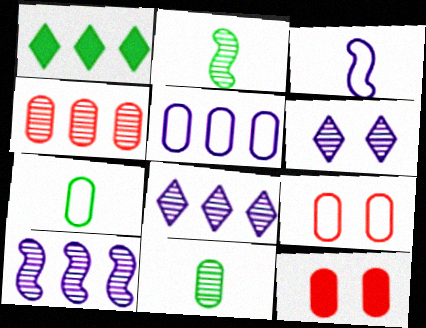[[2, 4, 6], 
[5, 7, 9], 
[5, 11, 12]]